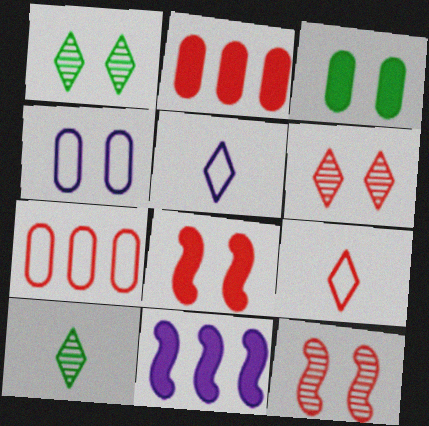[[1, 4, 8], 
[2, 9, 12]]